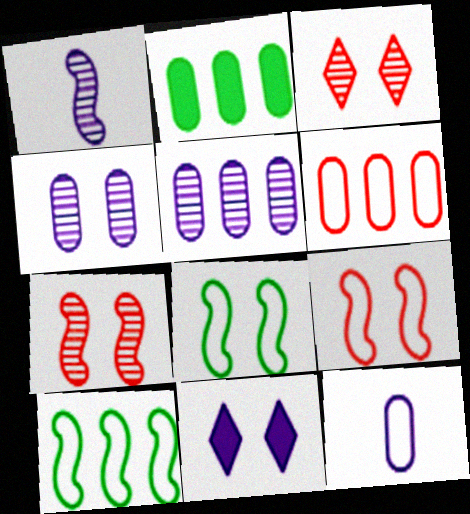[[2, 5, 6]]